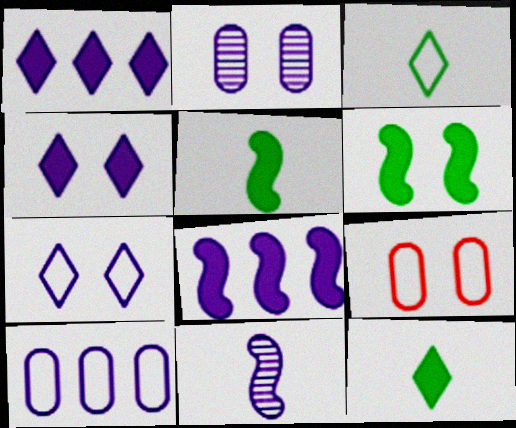[[4, 10, 11]]